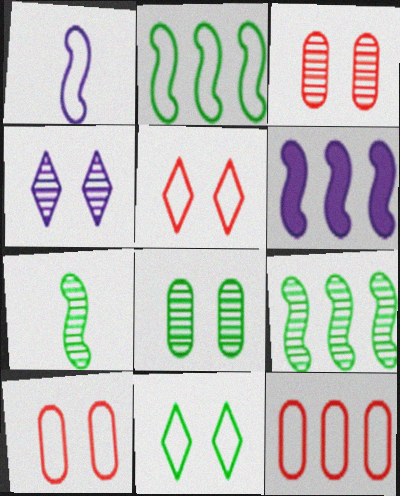[[1, 11, 12]]